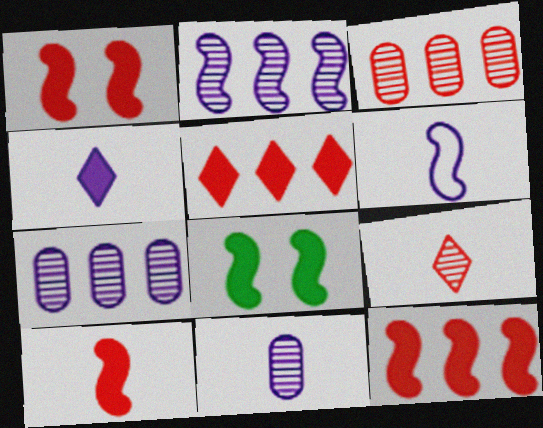[[1, 10, 12], 
[4, 6, 11]]